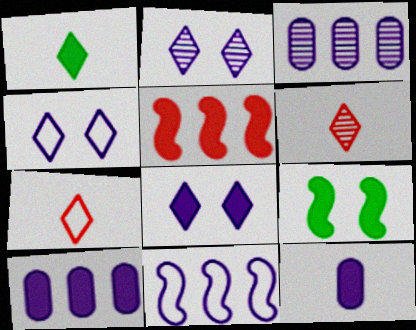[[2, 4, 8], 
[2, 11, 12], 
[3, 7, 9]]